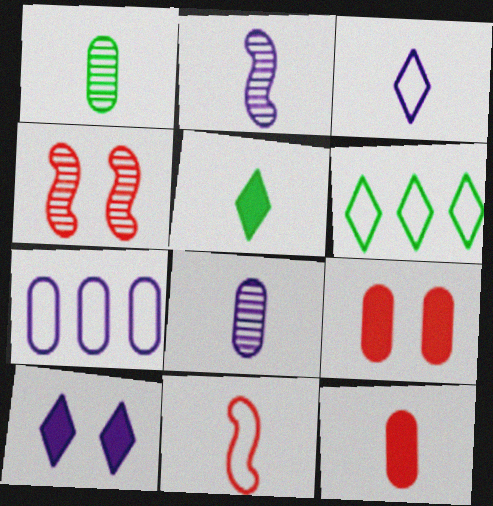[[1, 7, 9], 
[2, 6, 9], 
[2, 7, 10], 
[4, 5, 7], 
[5, 8, 11]]